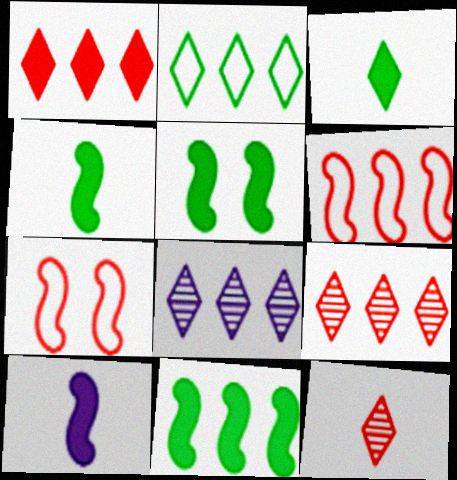[[1, 2, 8], 
[4, 5, 11]]